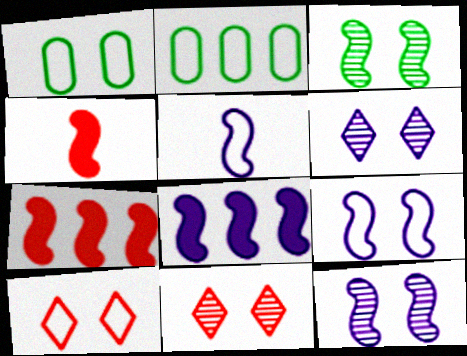[[1, 9, 10], 
[2, 4, 6], 
[2, 5, 10], 
[3, 5, 7], 
[5, 8, 12]]